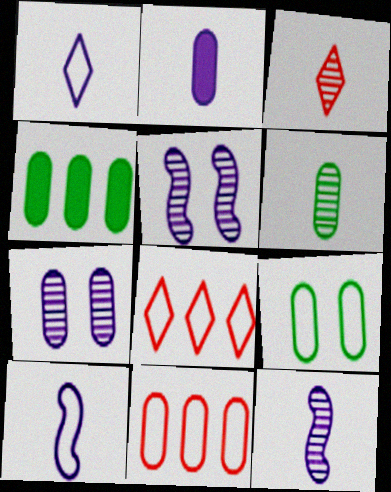[[1, 2, 12], 
[3, 6, 12], 
[4, 6, 9], 
[8, 9, 10]]